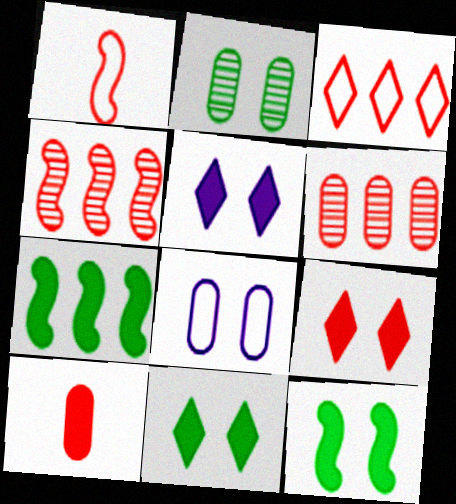[[1, 6, 9], 
[5, 7, 10], 
[5, 9, 11]]